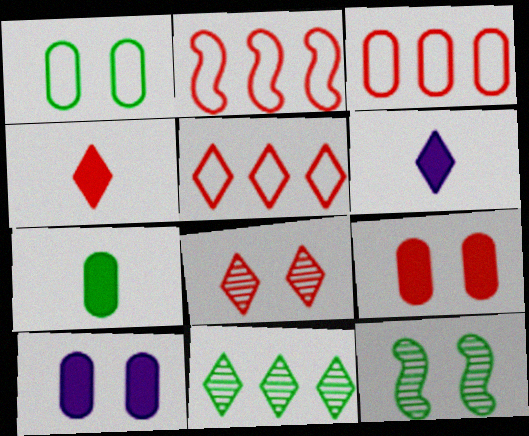[[2, 3, 5], 
[3, 6, 12], 
[4, 5, 8]]